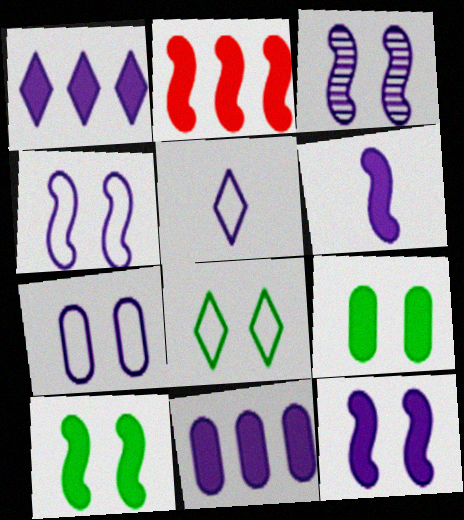[[2, 6, 10], 
[3, 4, 12], 
[3, 5, 11]]